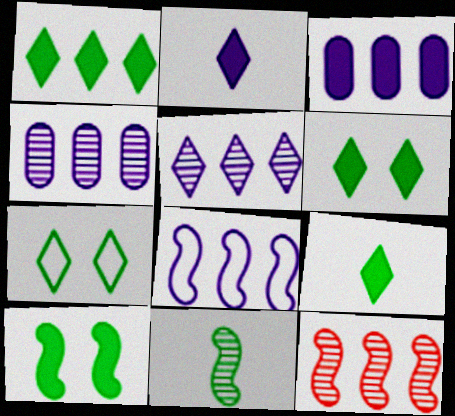[[1, 6, 9], 
[3, 5, 8]]